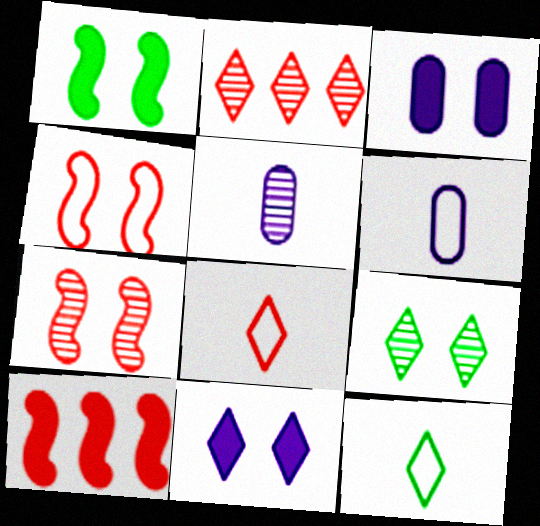[[1, 2, 6], 
[2, 11, 12], 
[3, 4, 9], 
[6, 9, 10]]